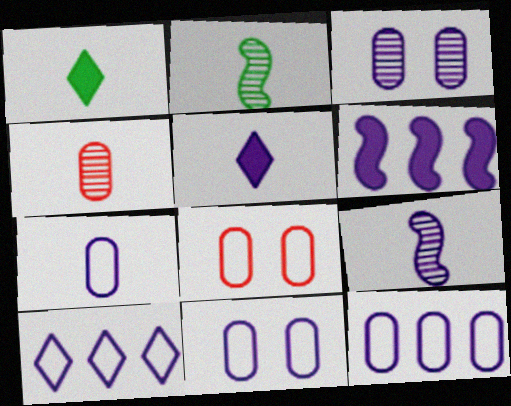[[5, 7, 9], 
[7, 11, 12]]